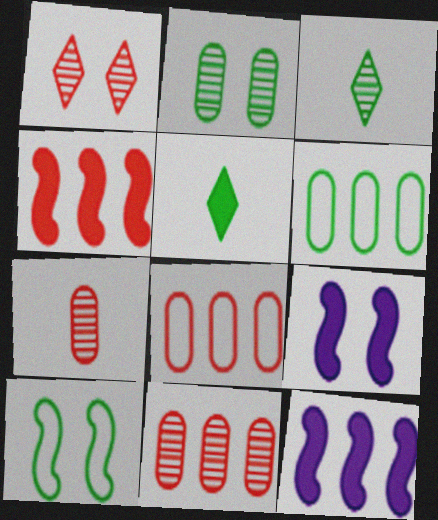[[3, 8, 9]]